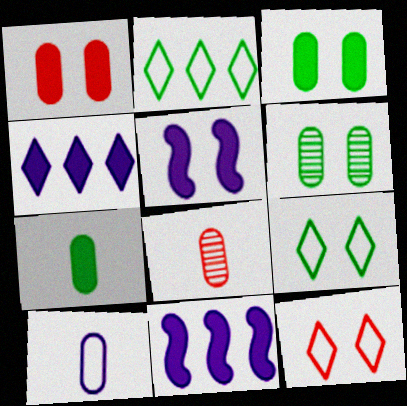[[2, 5, 8], 
[5, 6, 12], 
[7, 8, 10], 
[8, 9, 11]]